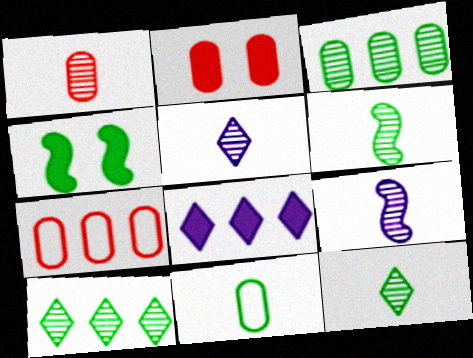[[1, 2, 7], 
[1, 5, 6], 
[1, 9, 12], 
[4, 5, 7], 
[4, 10, 11]]